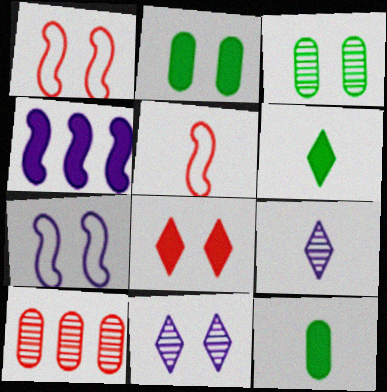[[1, 2, 11], 
[3, 7, 8], 
[4, 8, 12], 
[5, 8, 10], 
[5, 9, 12], 
[6, 7, 10]]